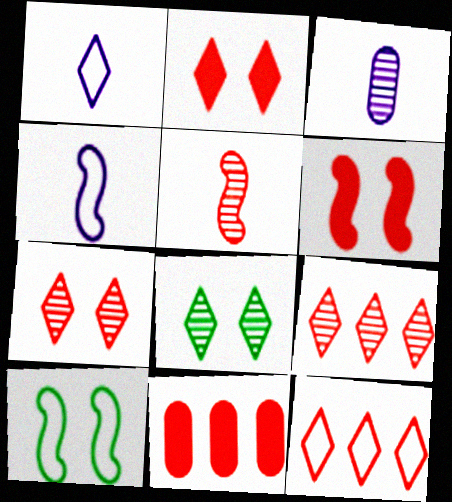[[4, 8, 11]]